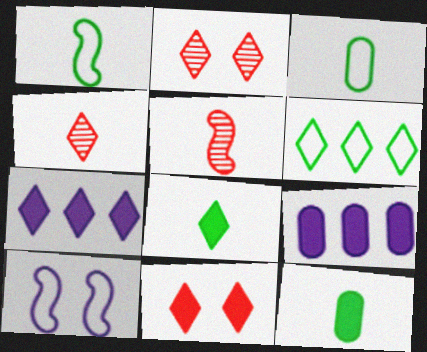[[1, 2, 9], 
[7, 8, 11]]